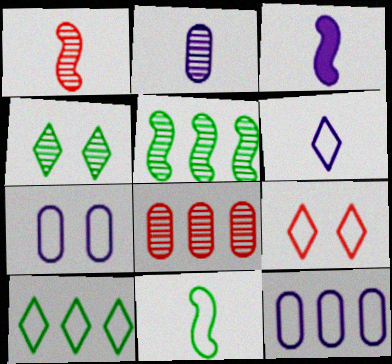[[1, 3, 11], 
[2, 3, 6], 
[6, 9, 10], 
[9, 11, 12]]